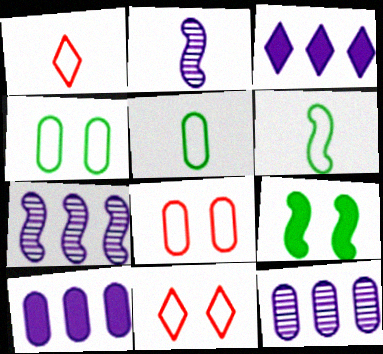[[1, 9, 12]]